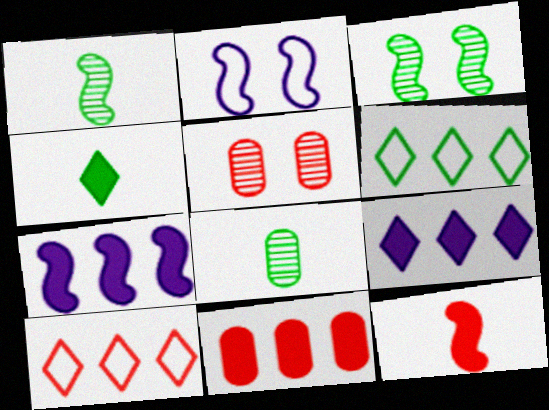[[5, 10, 12]]